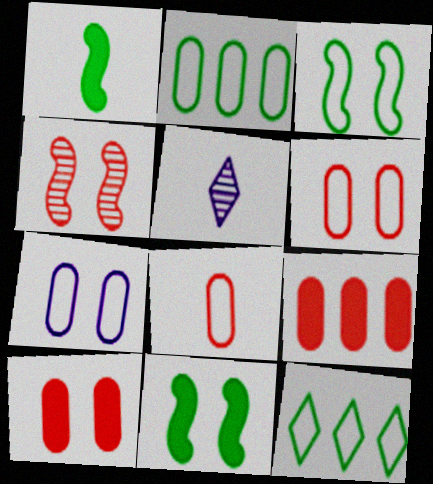[[1, 5, 8], 
[2, 7, 8], 
[3, 5, 9]]